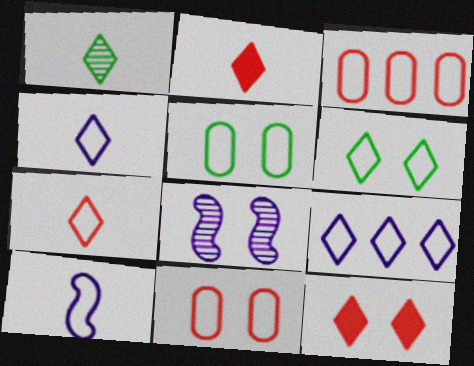[[1, 2, 4], 
[1, 9, 12], 
[3, 6, 10], 
[5, 8, 12], 
[6, 7, 9]]